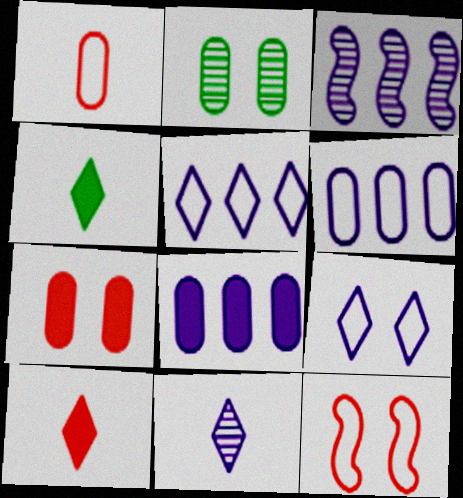[[1, 2, 8], 
[3, 5, 8]]